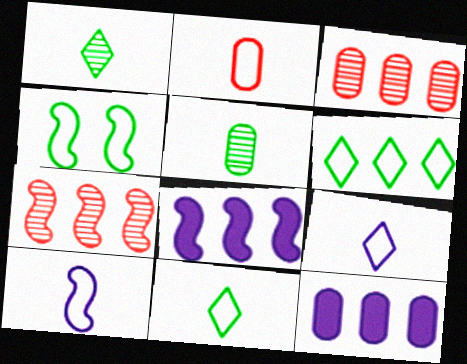[[2, 10, 11], 
[3, 6, 8], 
[6, 7, 12]]